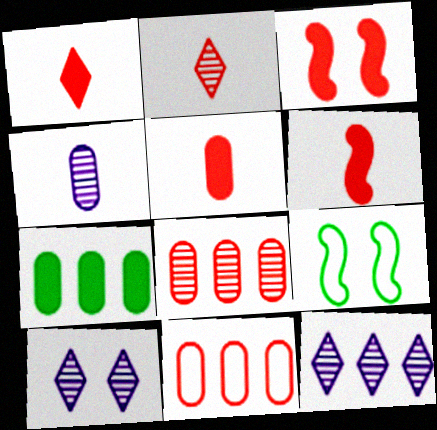[[1, 5, 6], 
[2, 3, 11], 
[5, 9, 12]]